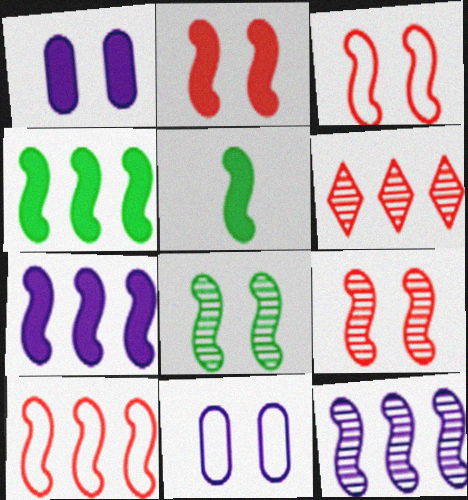[[2, 3, 9], 
[2, 5, 7], 
[3, 5, 12], 
[4, 10, 12], 
[5, 6, 11]]